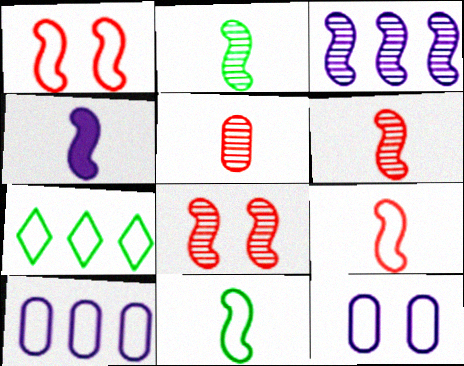[[2, 3, 8], 
[2, 4, 9], 
[4, 6, 11], 
[7, 9, 12]]